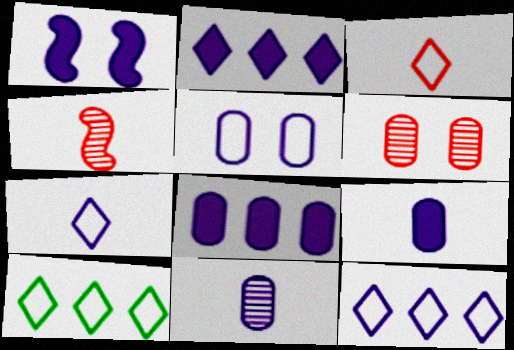[[1, 2, 9], 
[1, 11, 12], 
[5, 8, 11]]